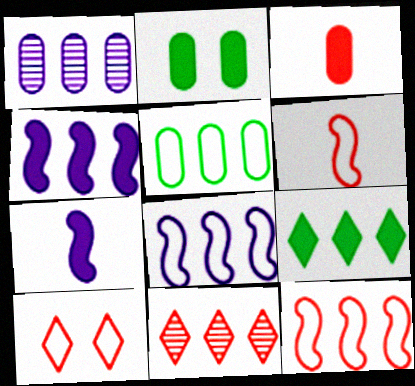[[1, 9, 12], 
[4, 5, 11]]